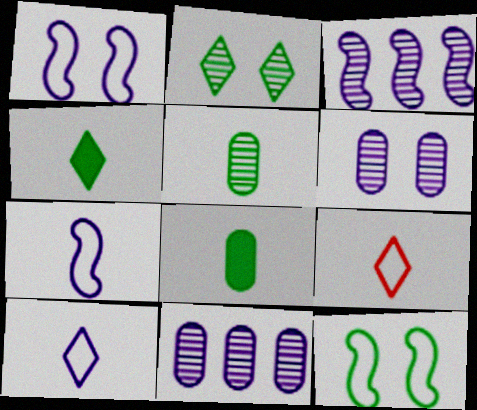[]